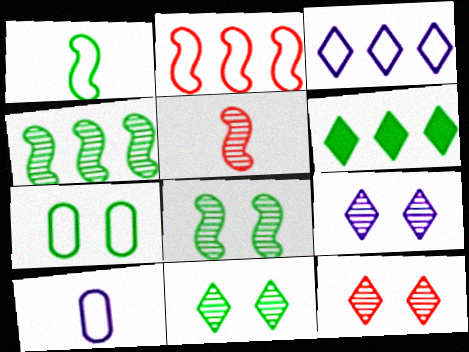[[9, 11, 12]]